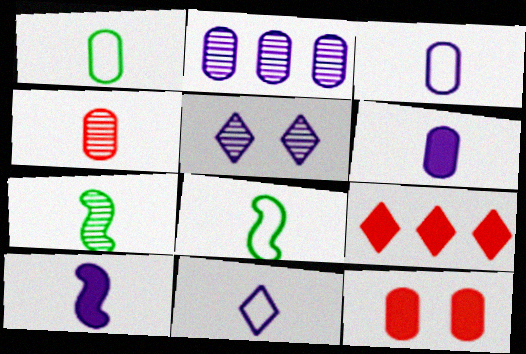[[1, 2, 12], 
[1, 4, 6]]